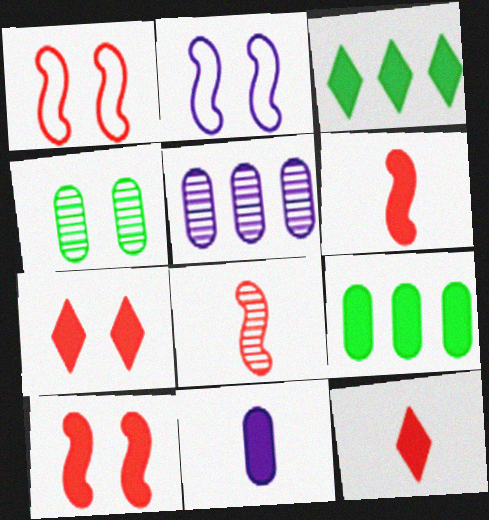[[2, 4, 7], 
[3, 10, 11]]